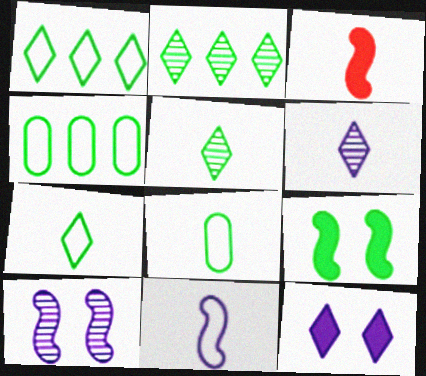[[2, 8, 9], 
[3, 6, 8], 
[4, 5, 9]]